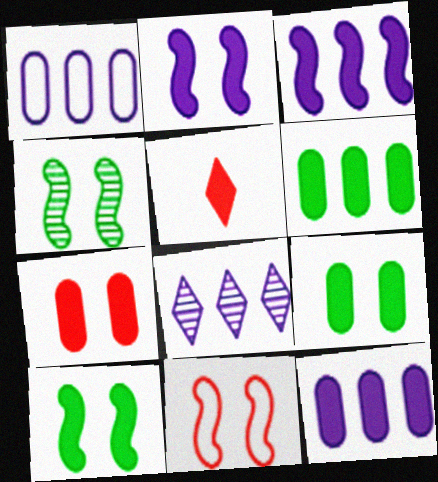[[1, 3, 8], 
[1, 4, 5], 
[2, 4, 11], 
[2, 5, 6], 
[3, 5, 9], 
[5, 10, 12]]